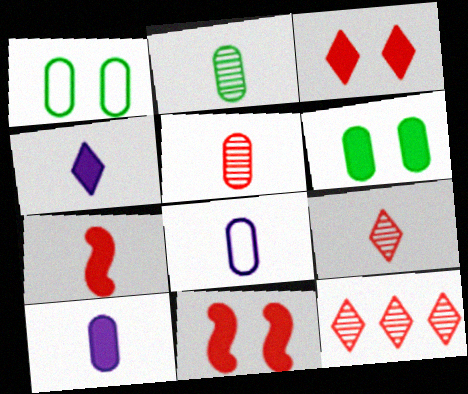[]